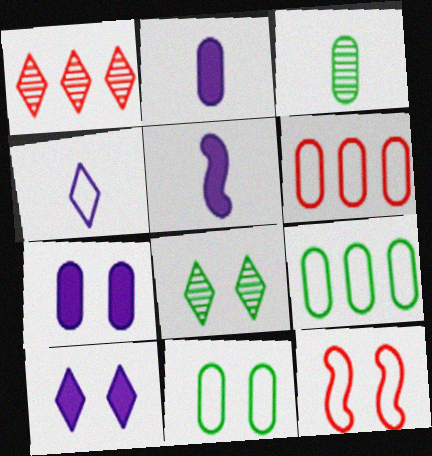[[1, 5, 11], 
[3, 6, 7], 
[4, 9, 12], 
[5, 6, 8], 
[7, 8, 12]]